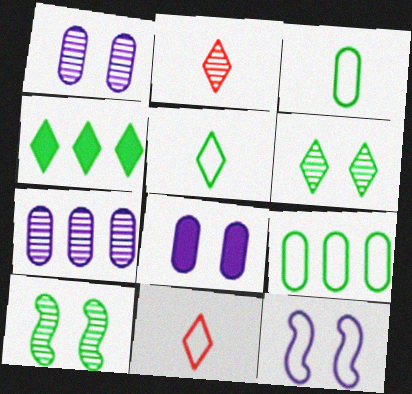[[2, 7, 10], 
[3, 4, 10], 
[4, 5, 6], 
[9, 11, 12]]